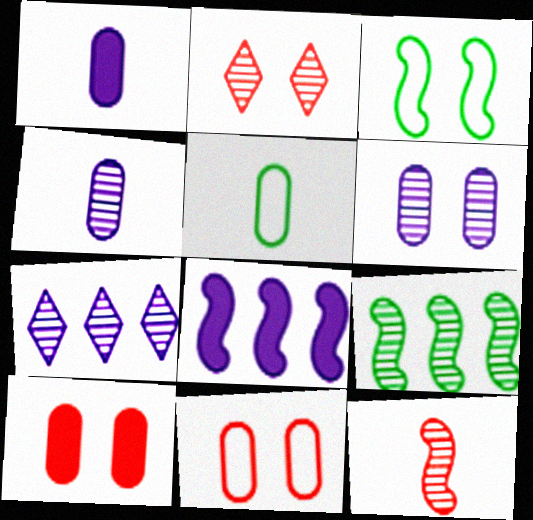[[2, 4, 9], 
[2, 5, 8], 
[3, 8, 12]]